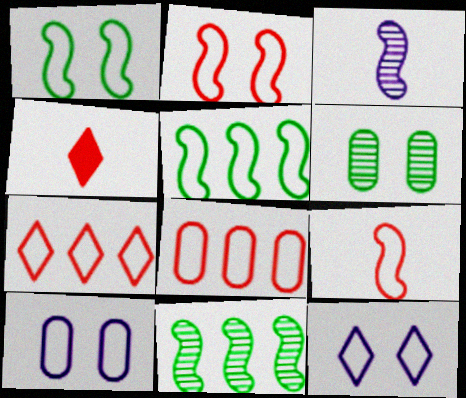[[4, 10, 11]]